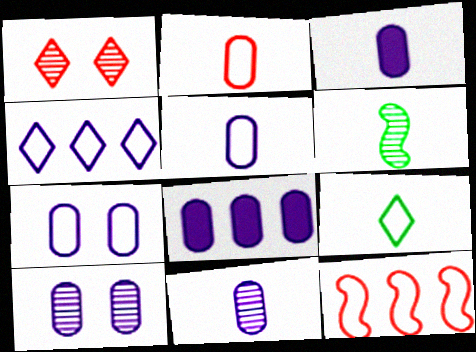[[3, 5, 11], 
[5, 8, 10], 
[7, 8, 11], 
[7, 9, 12]]